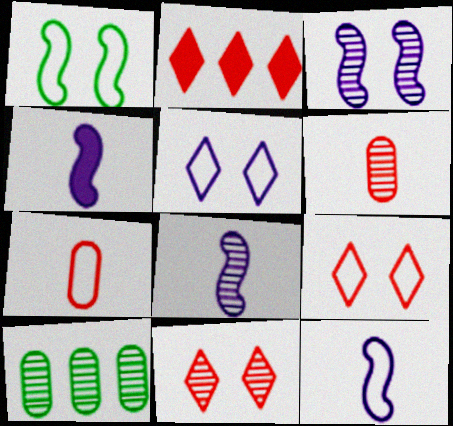[[4, 8, 12], 
[4, 9, 10], 
[8, 10, 11]]